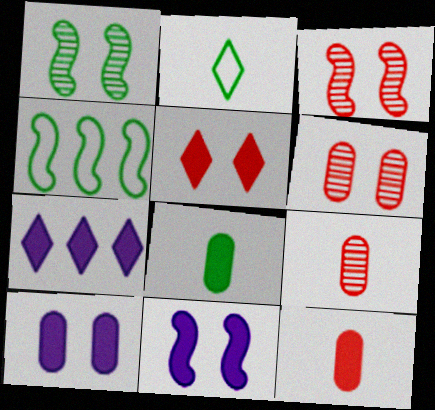[]